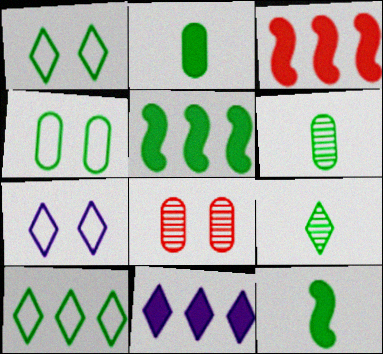[[1, 5, 6], 
[3, 6, 7], 
[4, 5, 9]]